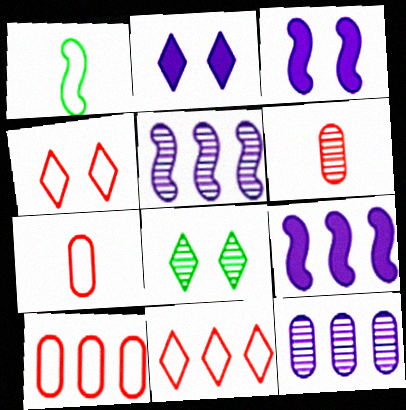[[2, 4, 8], 
[5, 6, 8], 
[7, 8, 9]]